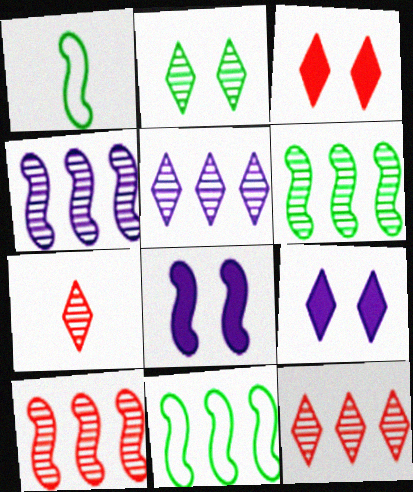[[1, 8, 10], 
[2, 5, 7], 
[4, 6, 10]]